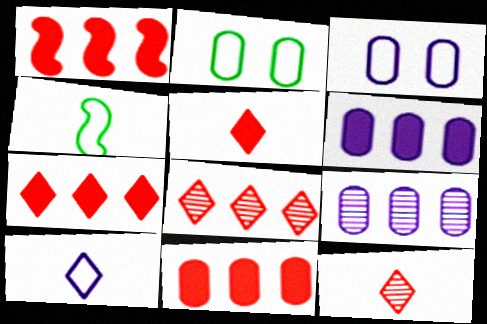[[1, 7, 11]]